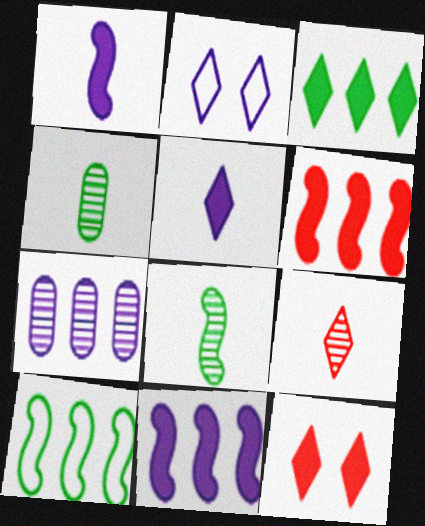[[1, 2, 7], 
[2, 3, 9], 
[2, 4, 6], 
[3, 5, 12]]